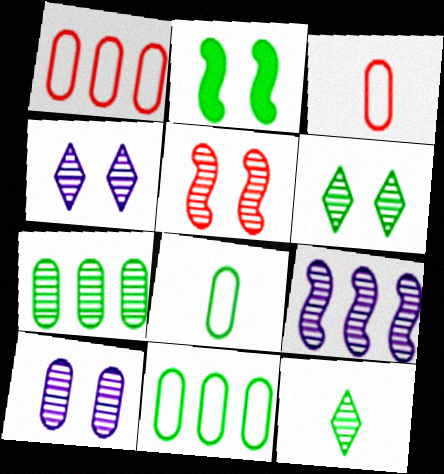[[2, 11, 12], 
[5, 6, 10]]